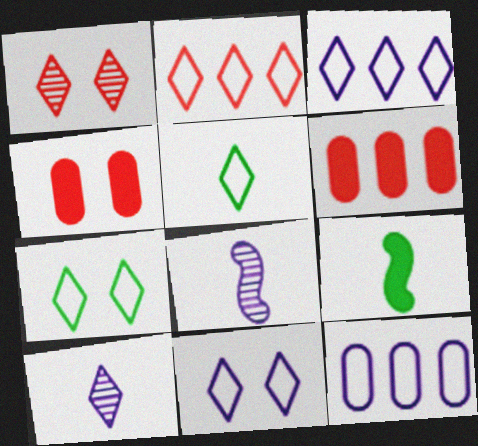[[1, 9, 12], 
[2, 5, 11], 
[6, 7, 8]]